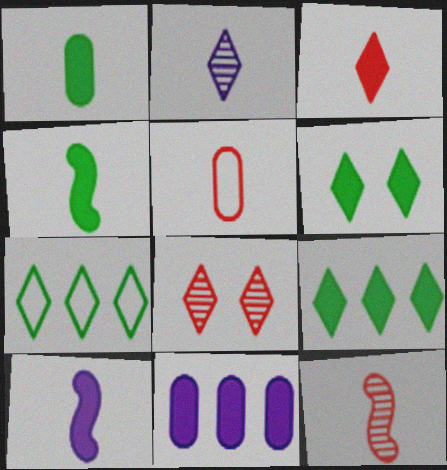[[1, 3, 10], 
[2, 4, 5], 
[3, 5, 12]]